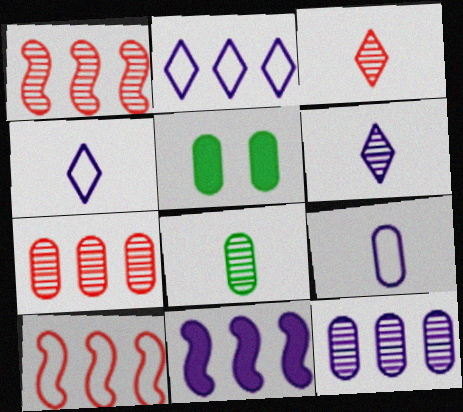[[1, 4, 5], 
[2, 11, 12], 
[5, 6, 10], 
[5, 7, 9]]